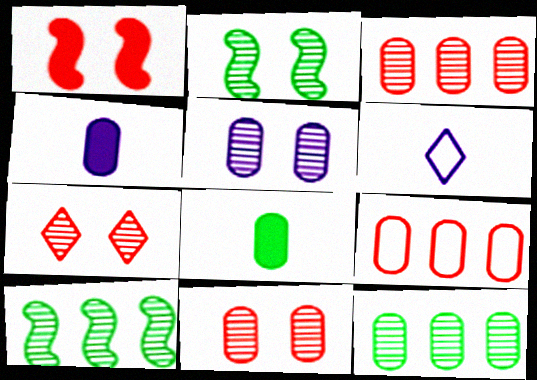[[1, 6, 12], 
[2, 5, 7], 
[5, 8, 9]]